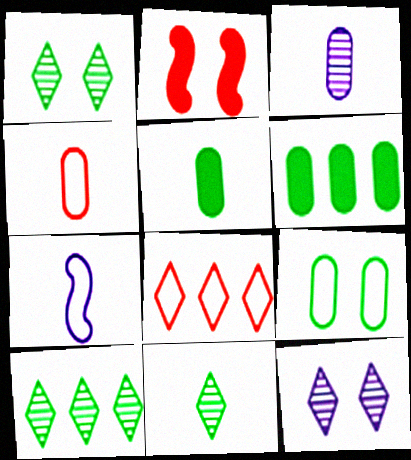[[1, 10, 11], 
[2, 9, 12], 
[3, 4, 5], 
[7, 8, 9]]